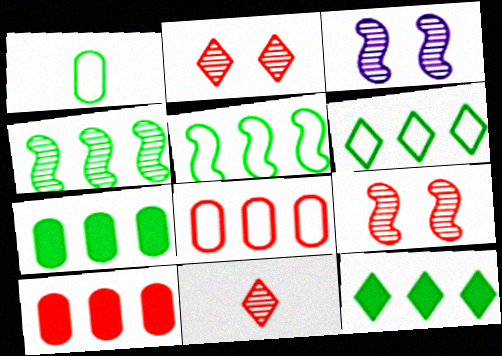[[4, 6, 7]]